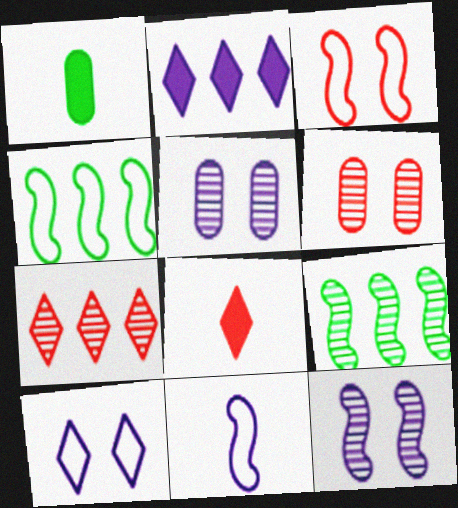[[2, 5, 11], 
[3, 4, 11], 
[4, 5, 8]]